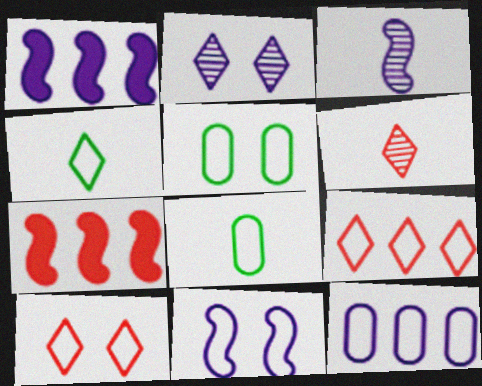[[1, 3, 11], 
[1, 5, 6], 
[2, 7, 8], 
[5, 10, 11], 
[8, 9, 11]]